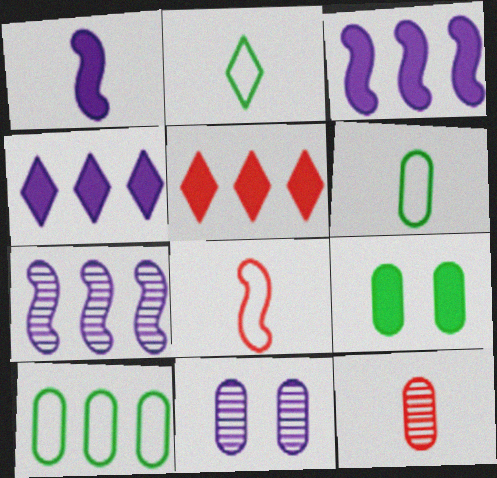[[1, 2, 12], 
[1, 5, 9], 
[5, 7, 10]]